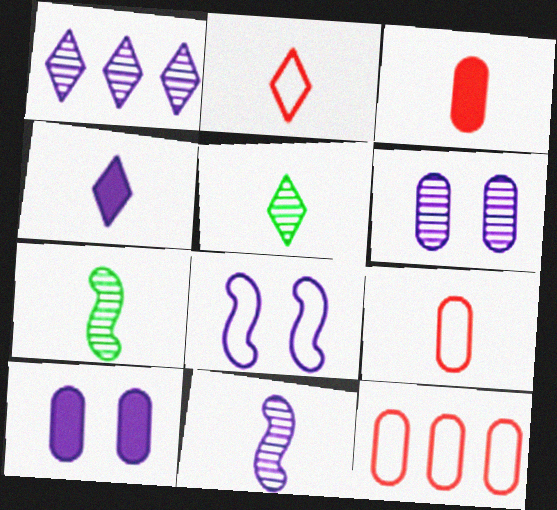[[1, 6, 11], 
[2, 4, 5], 
[4, 7, 9]]